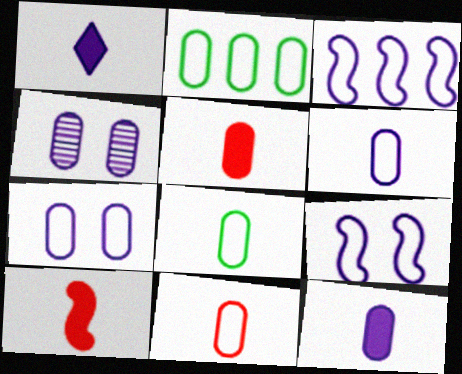[[1, 3, 4], 
[2, 4, 5], 
[2, 7, 11], 
[6, 8, 11]]